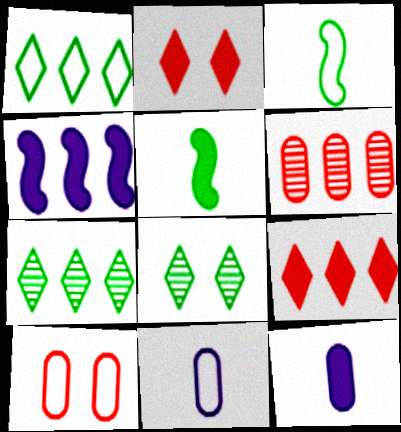[[1, 4, 6]]